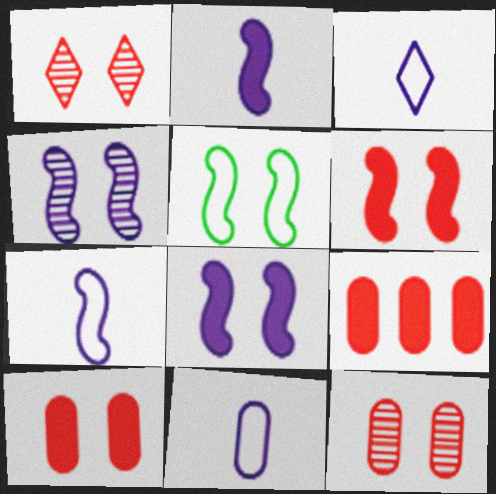[[3, 7, 11], 
[4, 5, 6]]